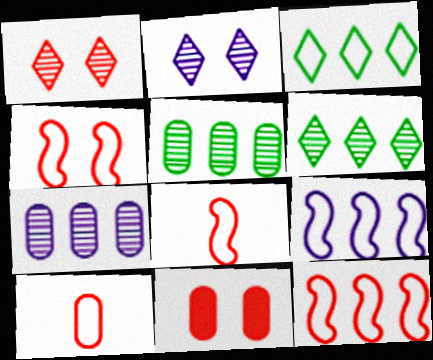[[1, 4, 11], 
[4, 8, 12]]